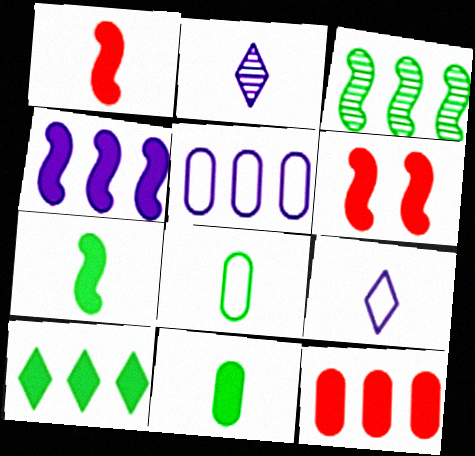[[1, 2, 8], 
[4, 6, 7], 
[4, 10, 12]]